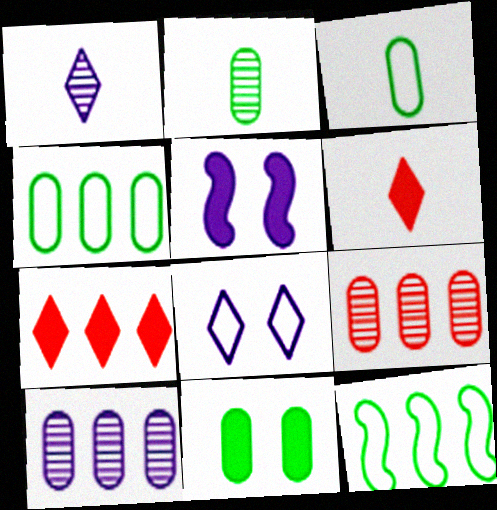[[2, 4, 11], 
[7, 10, 12]]